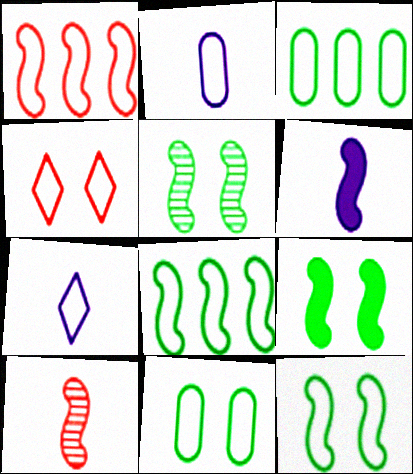[[1, 5, 6], 
[1, 7, 11], 
[2, 4, 8], 
[5, 9, 12]]